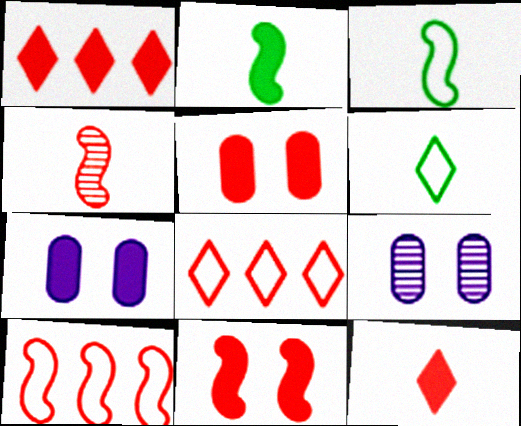[[1, 2, 7], 
[1, 3, 9], 
[2, 8, 9], 
[4, 5, 8], 
[4, 10, 11]]